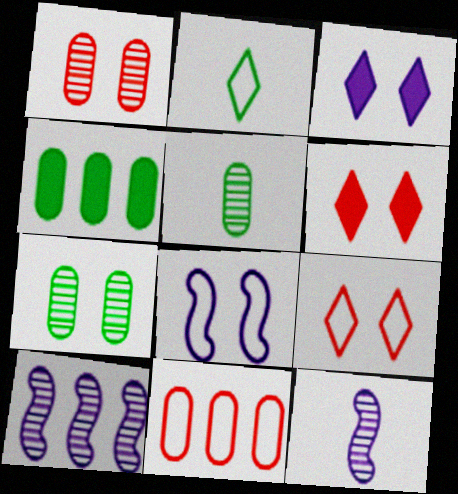[[2, 8, 11], 
[4, 9, 12], 
[6, 7, 8]]